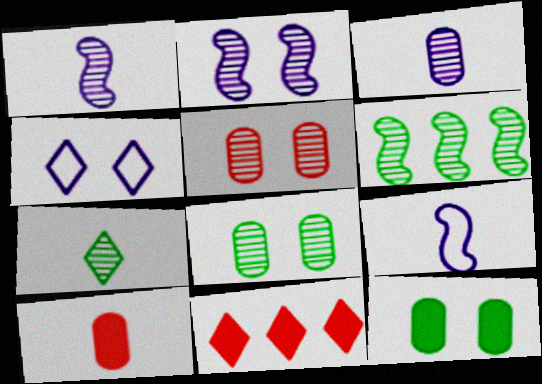[[4, 6, 10], 
[4, 7, 11], 
[6, 7, 8], 
[7, 9, 10], 
[8, 9, 11]]